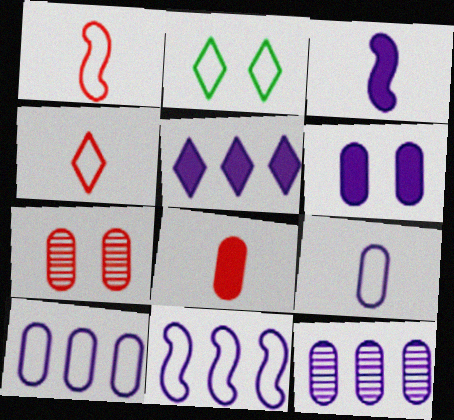[[1, 2, 10], 
[3, 5, 6], 
[5, 11, 12], 
[6, 9, 12]]